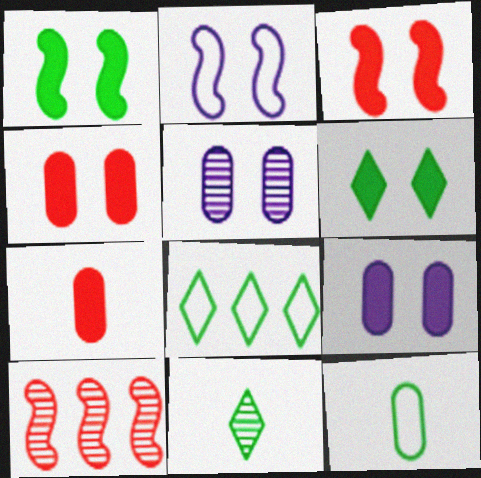[[3, 6, 9], 
[5, 10, 11], 
[6, 8, 11]]